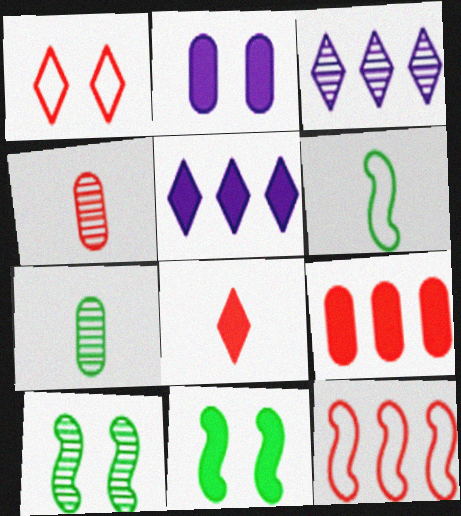[[1, 2, 10], 
[3, 4, 10]]